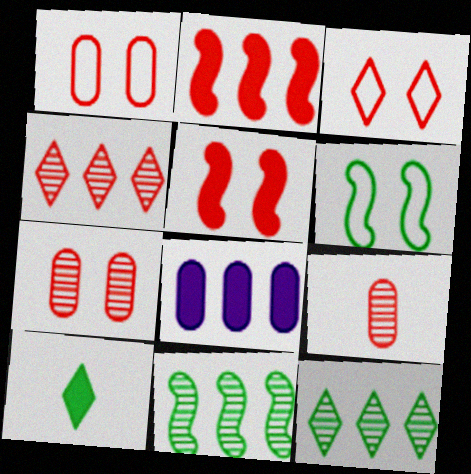[[2, 3, 9], 
[3, 5, 7], 
[5, 8, 10]]